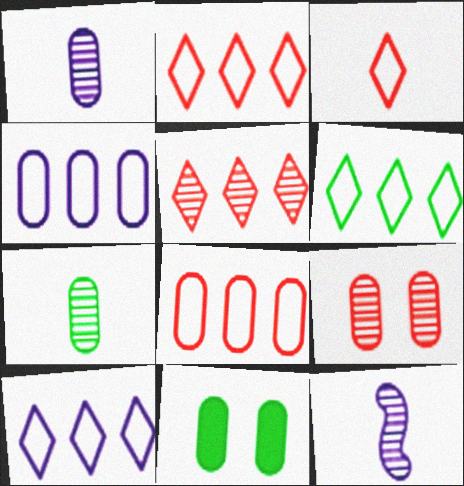[[1, 8, 11], 
[2, 6, 10], 
[2, 11, 12]]